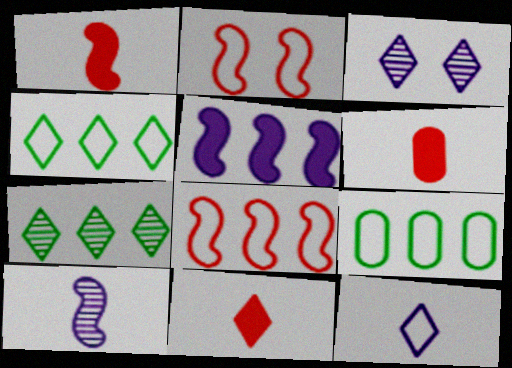[[1, 3, 9], 
[1, 6, 11], 
[2, 9, 12], 
[3, 4, 11]]